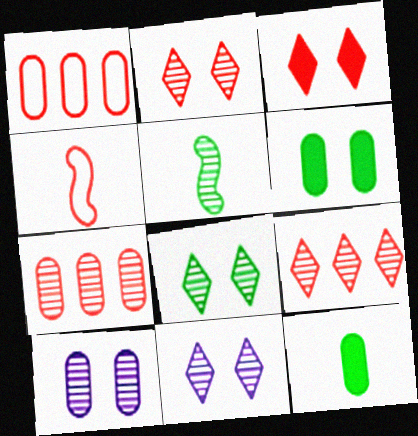[[1, 10, 12], 
[2, 8, 11], 
[3, 4, 7], 
[5, 7, 11], 
[5, 9, 10]]